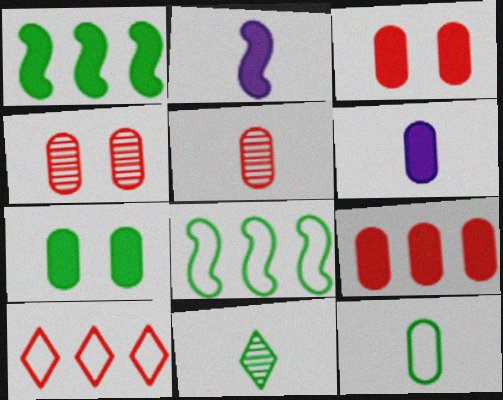[[5, 6, 12], 
[6, 7, 9], 
[7, 8, 11]]